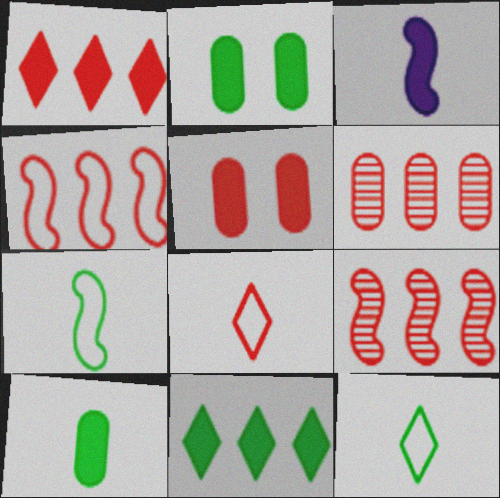[[1, 2, 3], 
[1, 4, 6], 
[3, 5, 11], 
[5, 8, 9]]